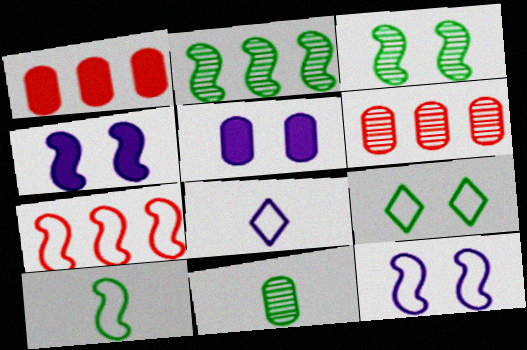[[1, 3, 8], 
[7, 10, 12]]